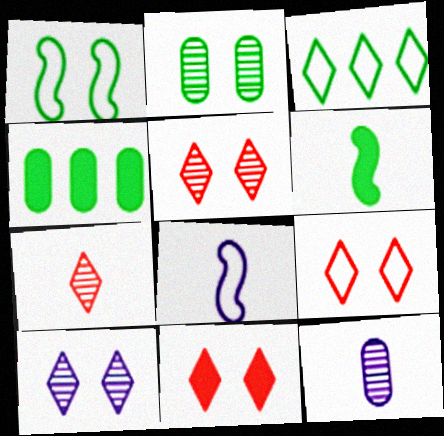[[2, 3, 6], 
[4, 5, 8], 
[5, 9, 11]]